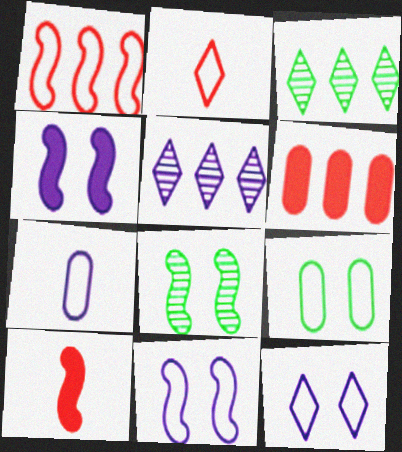[[4, 5, 7], 
[5, 9, 10]]